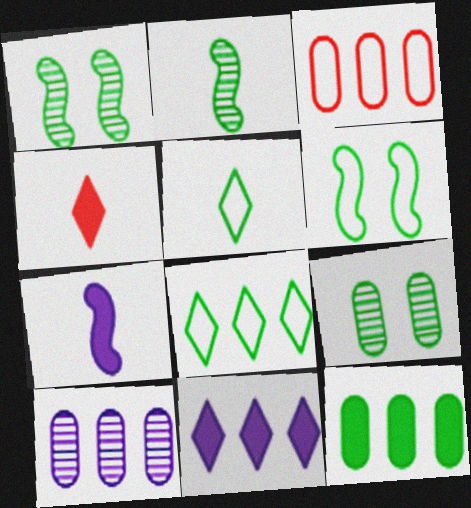[[1, 5, 12], 
[3, 10, 12], 
[4, 6, 10]]